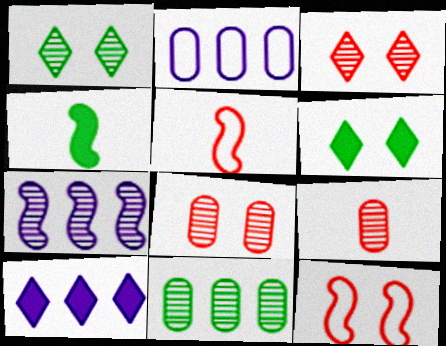[[1, 7, 9], 
[2, 3, 4], 
[2, 7, 10], 
[4, 7, 12]]